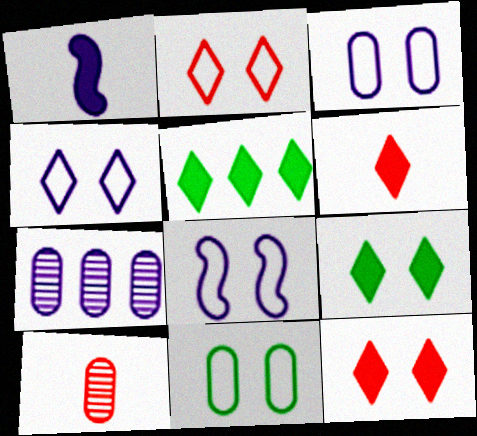[[1, 4, 7], 
[2, 8, 11], 
[3, 4, 8], 
[5, 8, 10]]